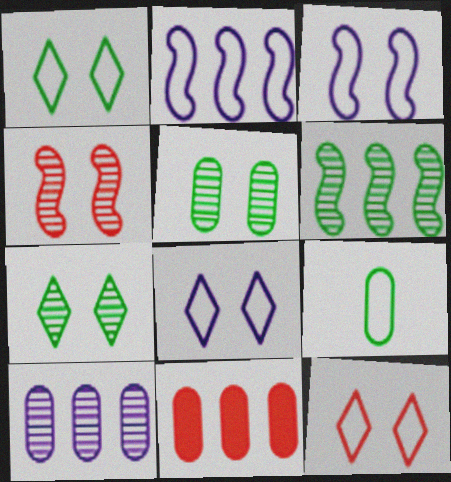[[1, 8, 12], 
[2, 9, 12]]